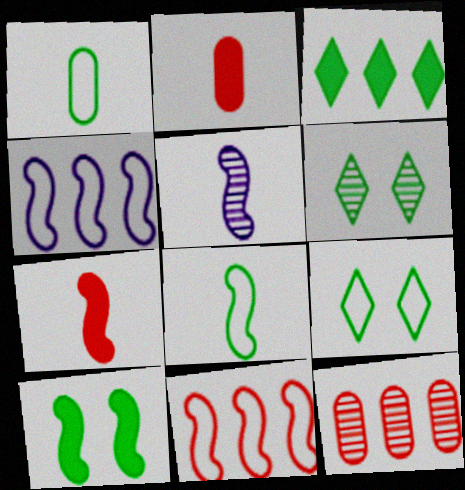[[2, 4, 6], 
[3, 4, 12], 
[5, 6, 12], 
[5, 7, 8], 
[5, 10, 11]]